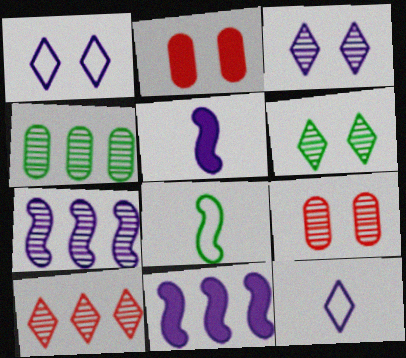[[4, 7, 10]]